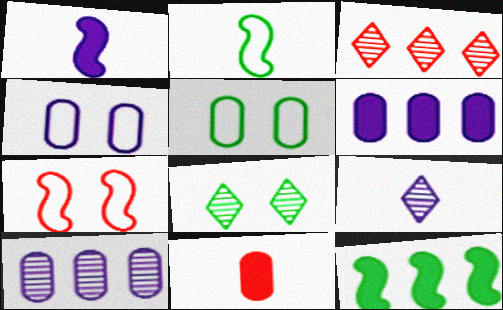[[1, 3, 5], 
[2, 9, 11], 
[3, 7, 11], 
[3, 8, 9], 
[5, 10, 11]]